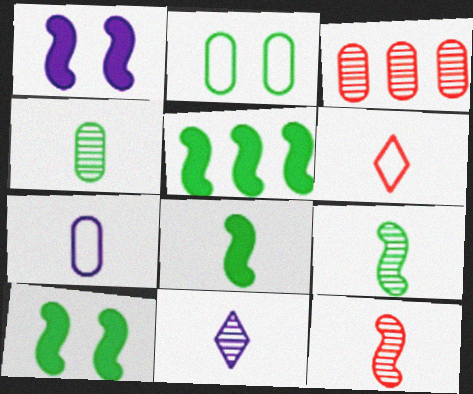[[4, 11, 12], 
[5, 8, 10]]